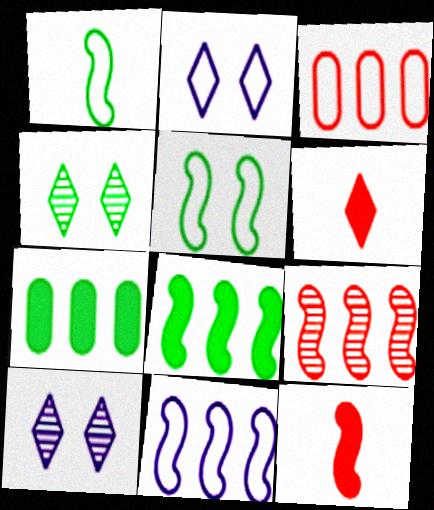[[1, 2, 3], 
[1, 4, 7], 
[8, 9, 11]]